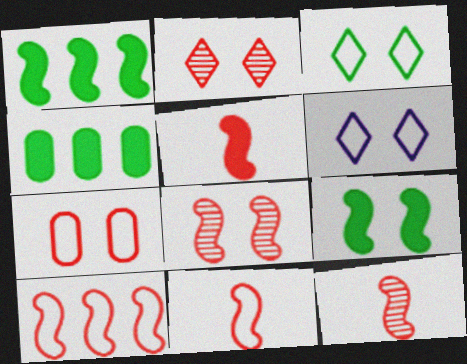[[4, 6, 12], 
[5, 8, 10], 
[5, 11, 12]]